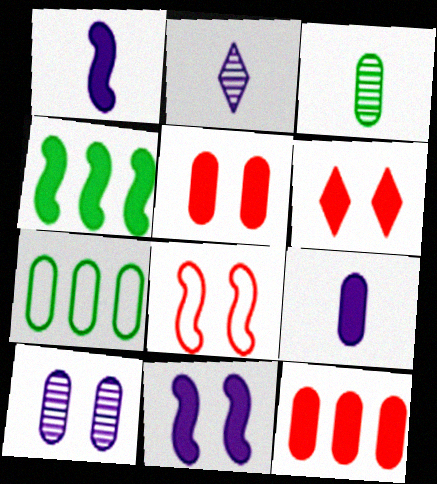[[4, 6, 9]]